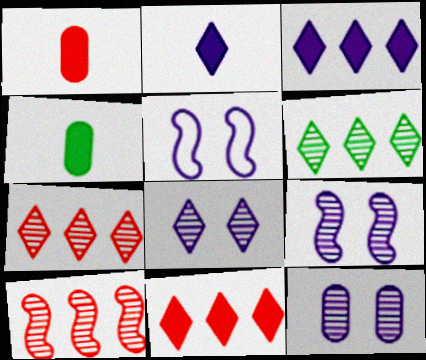[[1, 5, 6], 
[4, 5, 7], 
[8, 9, 12]]